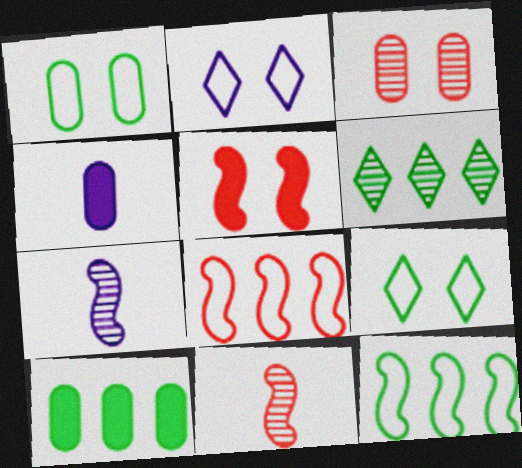[[2, 10, 11], 
[3, 6, 7], 
[5, 7, 12], 
[5, 8, 11], 
[6, 10, 12]]